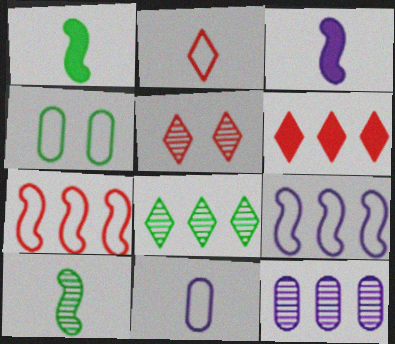[[1, 4, 8], 
[2, 4, 9], 
[2, 5, 6], 
[5, 10, 12]]